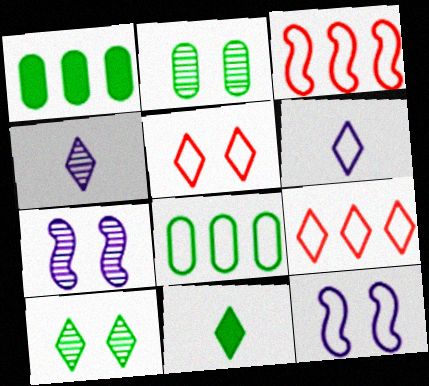[]